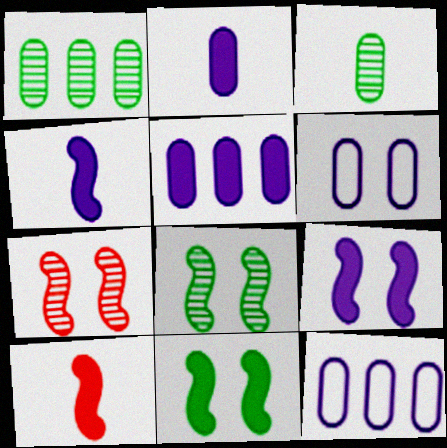[]